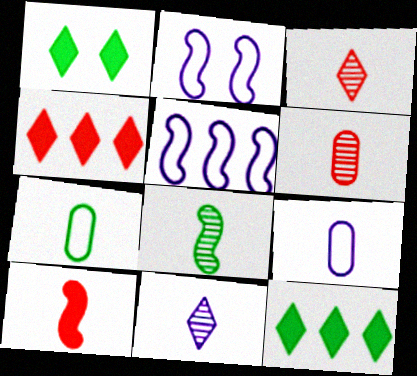[[1, 5, 6], 
[2, 6, 12], 
[6, 8, 11], 
[7, 10, 11]]